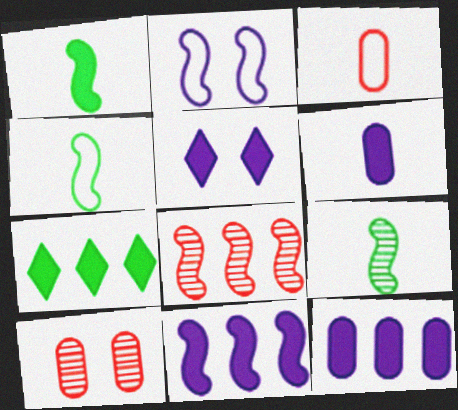[[1, 2, 8], 
[1, 4, 9], 
[5, 6, 11]]